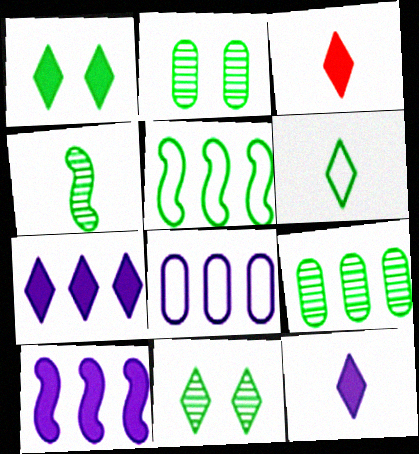[[1, 3, 7], 
[4, 9, 11]]